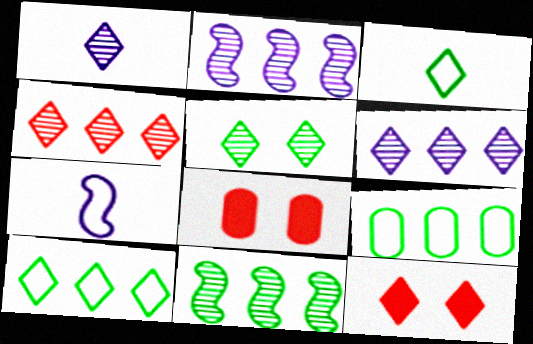[[1, 4, 5], 
[1, 10, 12], 
[2, 3, 8], 
[3, 6, 12]]